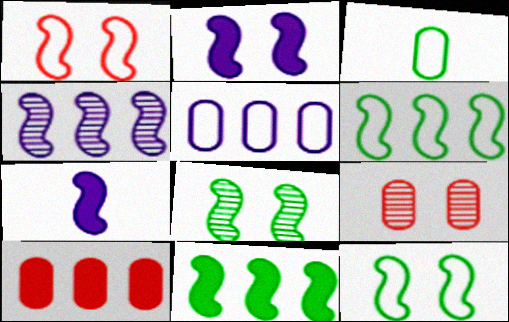[[1, 2, 8]]